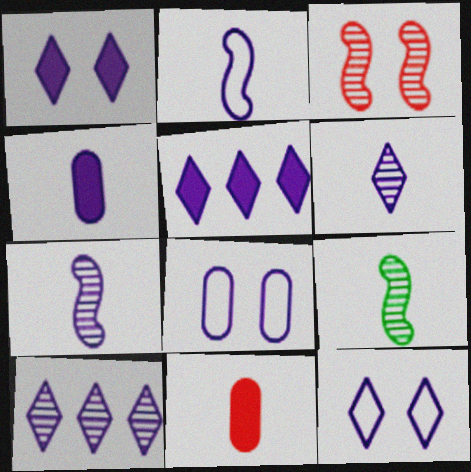[[2, 4, 6], 
[5, 6, 12], 
[5, 7, 8]]